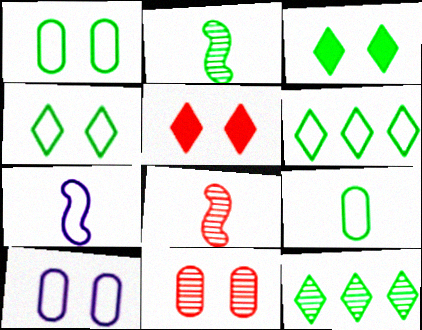[]